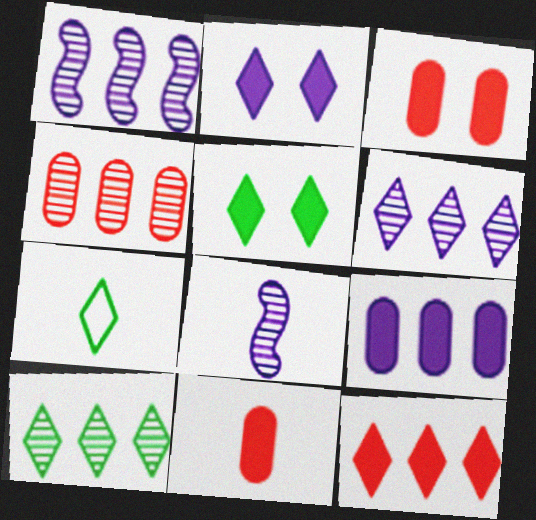[[1, 3, 7], 
[1, 4, 10], 
[5, 7, 10], 
[7, 8, 11]]